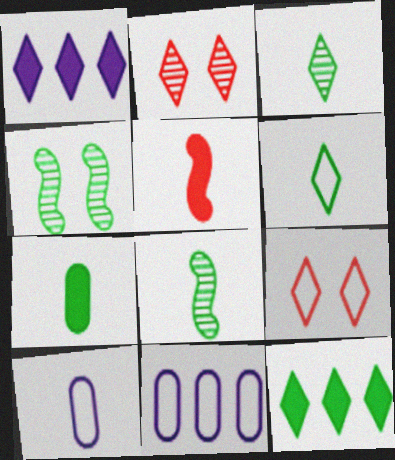[[1, 2, 6], 
[1, 3, 9], 
[3, 5, 10], 
[6, 7, 8]]